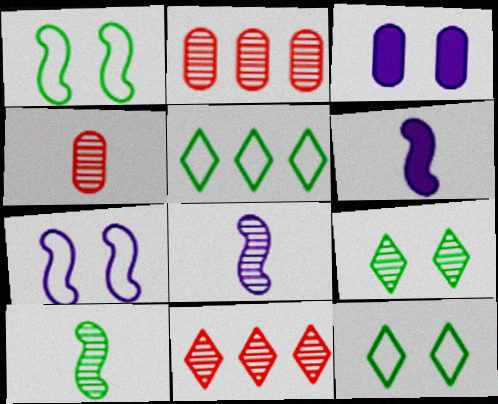[[2, 6, 12], 
[2, 8, 9]]